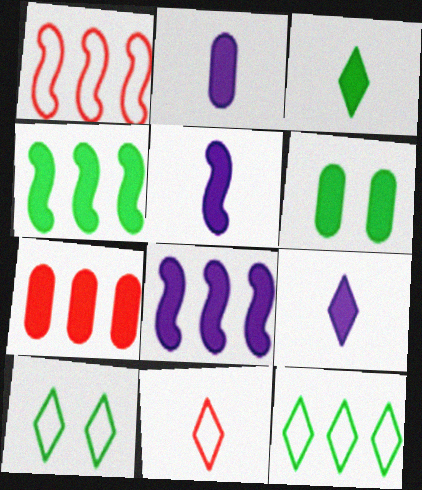[[2, 5, 9], 
[2, 6, 7], 
[3, 4, 6]]